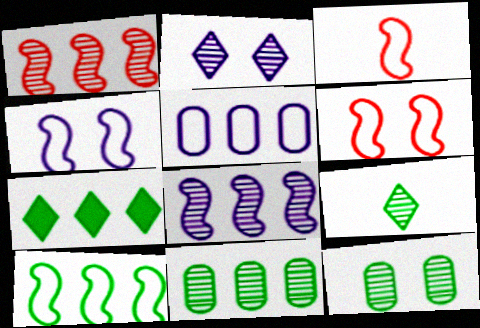[[1, 5, 7], 
[3, 4, 10], 
[7, 10, 11]]